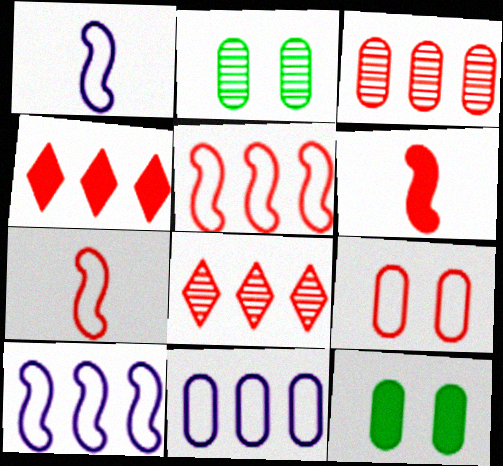[[1, 2, 4], 
[1, 8, 12], 
[3, 4, 5], 
[6, 8, 9]]